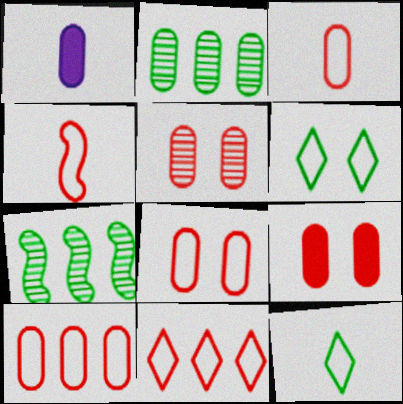[[1, 2, 8], 
[3, 8, 10], 
[4, 8, 11], 
[5, 8, 9]]